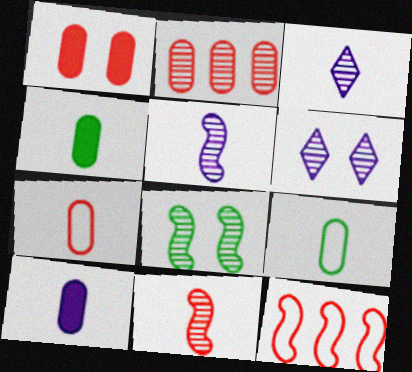[[1, 2, 7], 
[2, 3, 8], 
[4, 6, 12]]